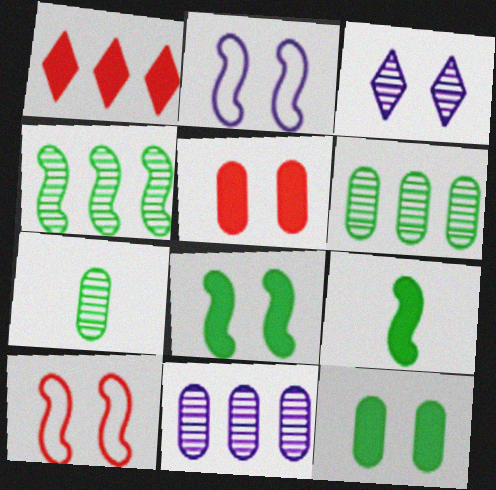[[1, 2, 7], 
[3, 10, 12]]